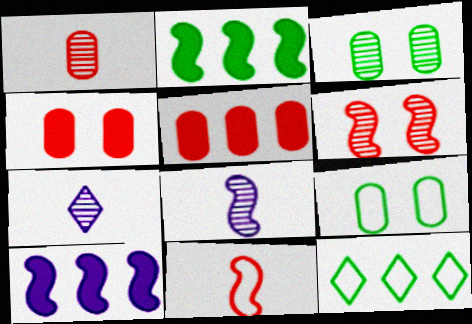[[4, 8, 12]]